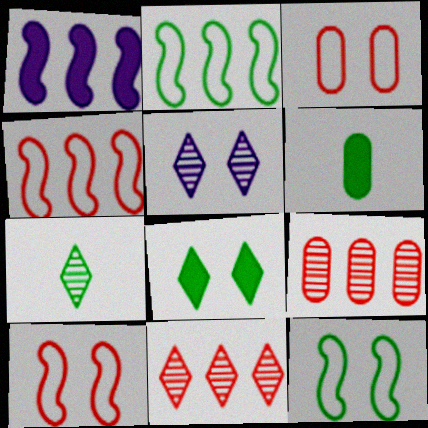[[1, 3, 7], 
[4, 5, 6], 
[5, 7, 11]]